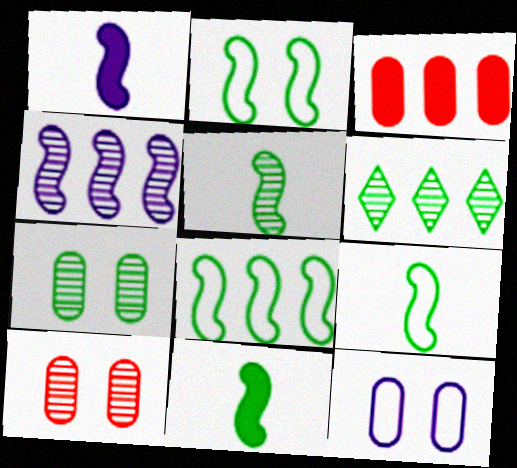[[2, 8, 9], 
[5, 6, 7], 
[5, 9, 11]]